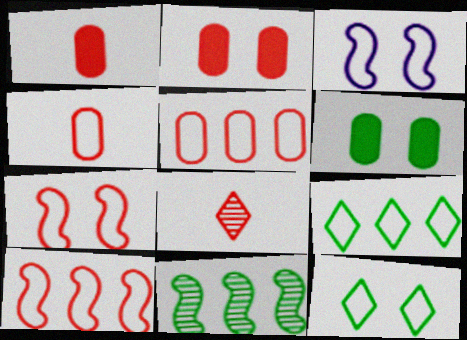[[2, 8, 10], 
[3, 4, 9]]